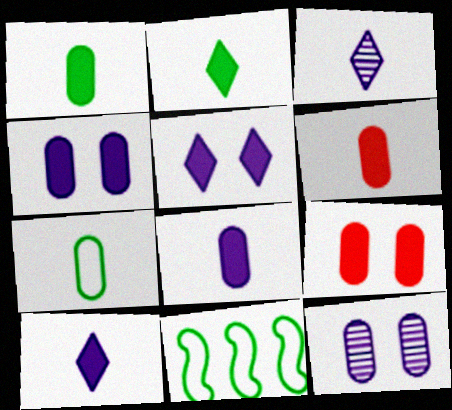[[1, 6, 8], 
[3, 9, 11]]